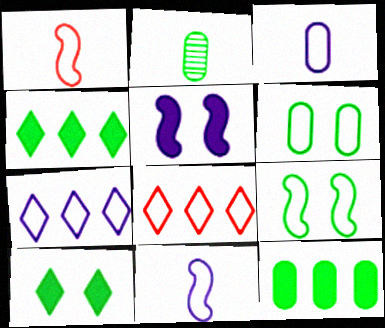[[1, 6, 7], 
[2, 4, 9], 
[2, 5, 8], 
[2, 6, 12], 
[3, 8, 9], 
[6, 8, 11]]